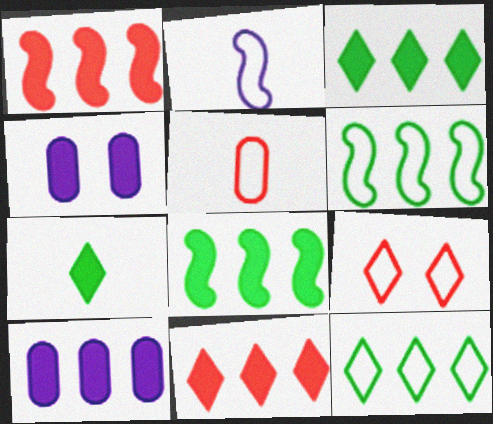[[1, 3, 10], 
[1, 4, 7], 
[8, 10, 11]]